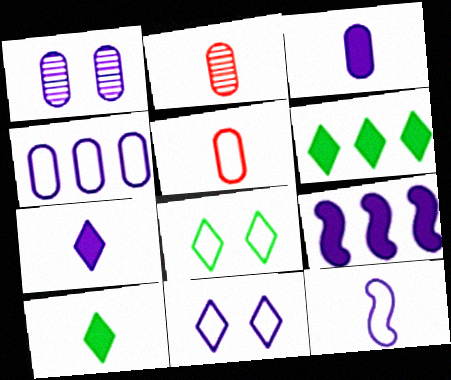[[1, 3, 4], 
[2, 8, 9], 
[2, 10, 12], 
[4, 11, 12]]